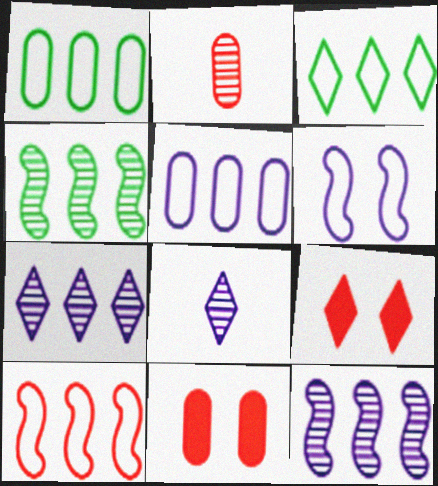[[2, 9, 10], 
[3, 5, 10], 
[3, 8, 9]]